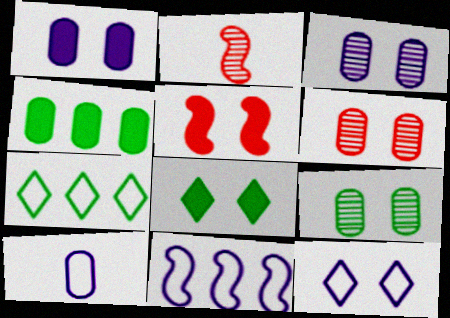[[1, 2, 7], 
[1, 5, 8], 
[2, 4, 12], 
[3, 6, 9], 
[4, 6, 10], 
[5, 9, 12], 
[10, 11, 12]]